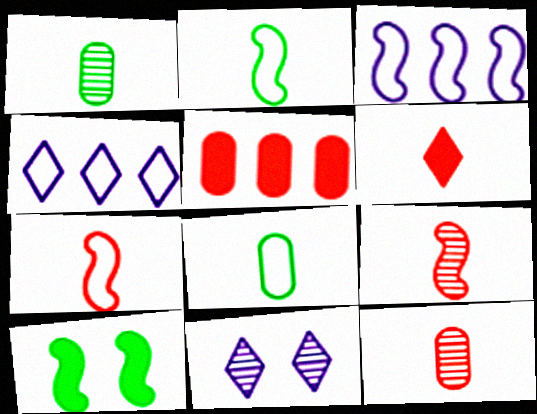[[2, 5, 11], 
[3, 9, 10], 
[4, 10, 12], 
[6, 7, 12]]